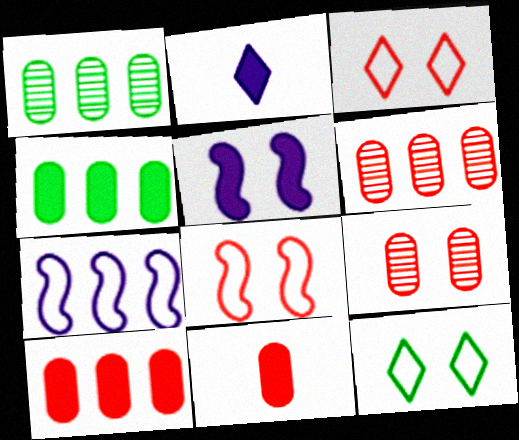[[1, 2, 8], 
[5, 9, 12]]